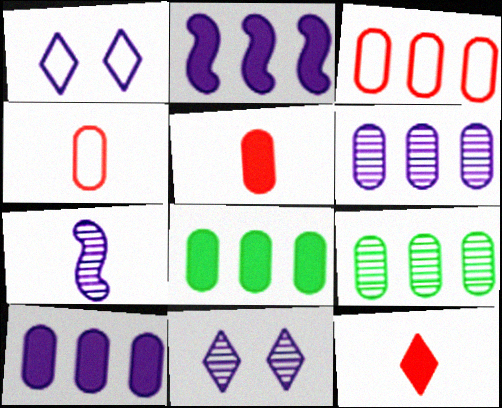[[1, 7, 10], 
[3, 6, 8], 
[3, 9, 10], 
[6, 7, 11]]